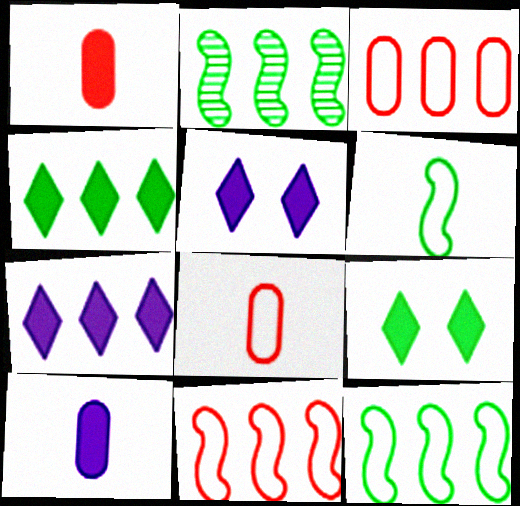[[2, 3, 7], 
[2, 5, 8]]